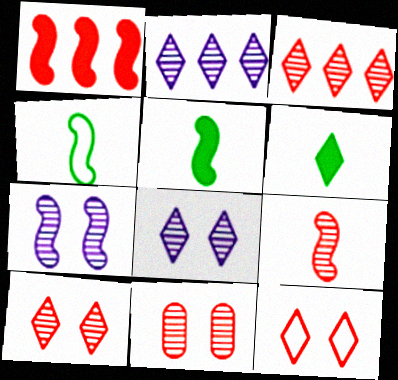[[1, 4, 7], 
[2, 6, 12], 
[3, 9, 11]]